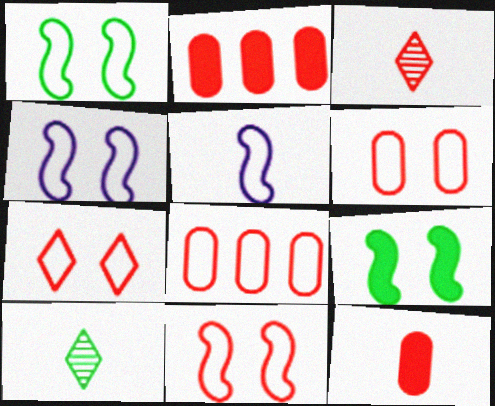[[1, 4, 11], 
[2, 3, 11], 
[2, 4, 10], 
[5, 10, 12], 
[6, 7, 11]]